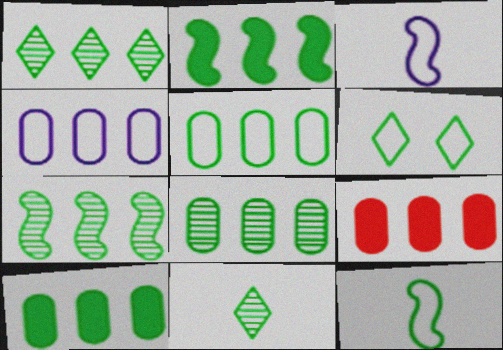[[1, 2, 5], 
[1, 7, 8], 
[4, 8, 9], 
[5, 6, 12], 
[5, 8, 10]]